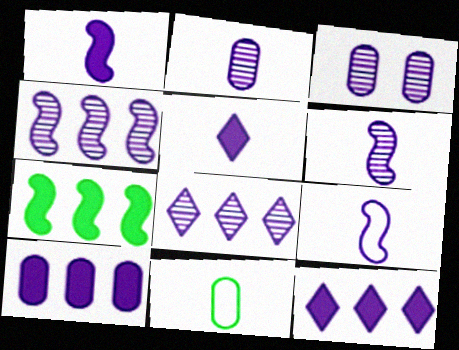[[1, 6, 9], 
[2, 5, 9], 
[3, 6, 8], 
[3, 9, 12]]